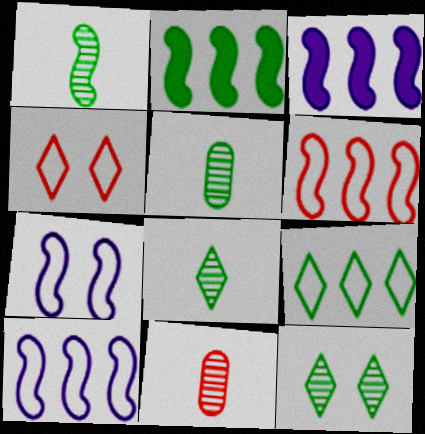[[1, 5, 8], 
[3, 4, 5]]